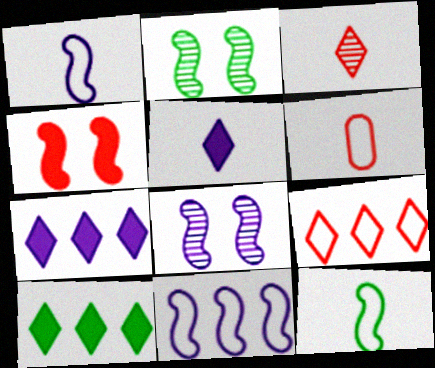[[2, 6, 7], 
[6, 8, 10]]